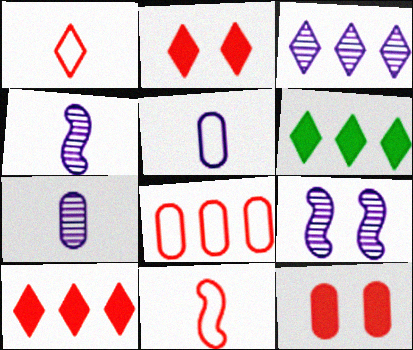[[3, 7, 9]]